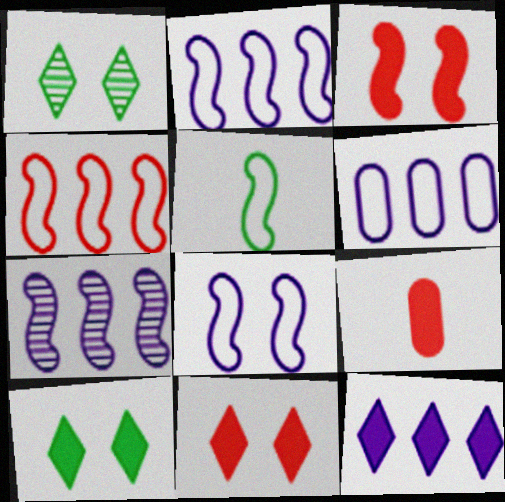[[1, 2, 9], 
[3, 5, 7], 
[4, 5, 8], 
[6, 7, 12]]